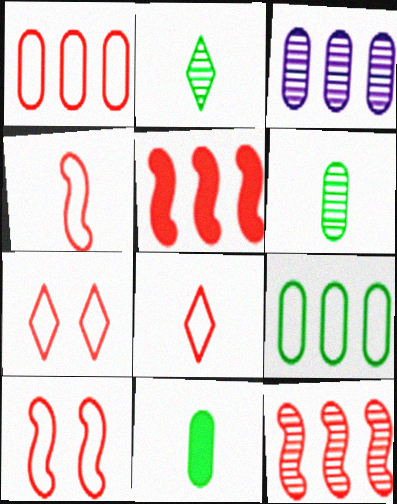[[1, 4, 7], 
[1, 8, 10]]